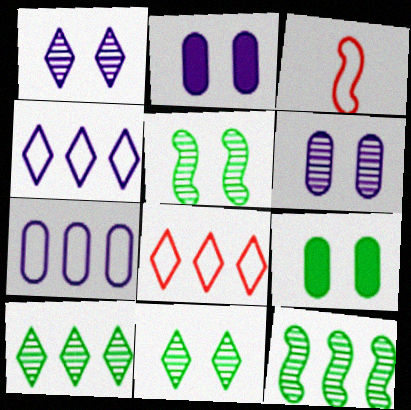[[2, 3, 10]]